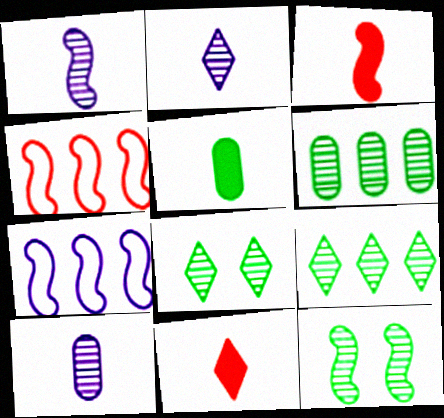[[1, 2, 10], 
[3, 7, 12]]